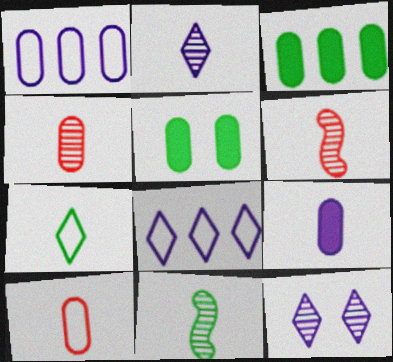[[1, 4, 5], 
[2, 4, 11], 
[5, 6, 8], 
[6, 7, 9]]